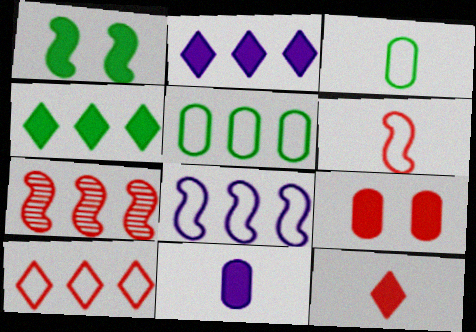[[2, 5, 7], 
[5, 8, 10]]